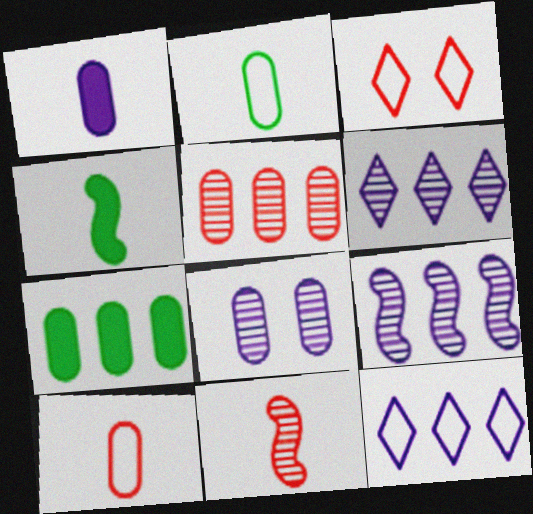[[7, 8, 10]]